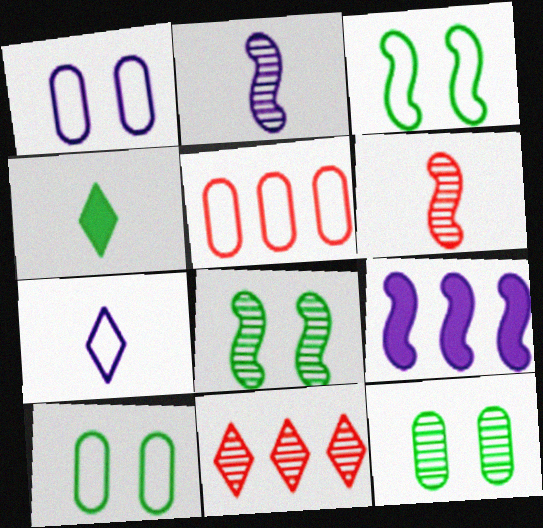[[2, 11, 12], 
[3, 5, 7], 
[3, 6, 9]]